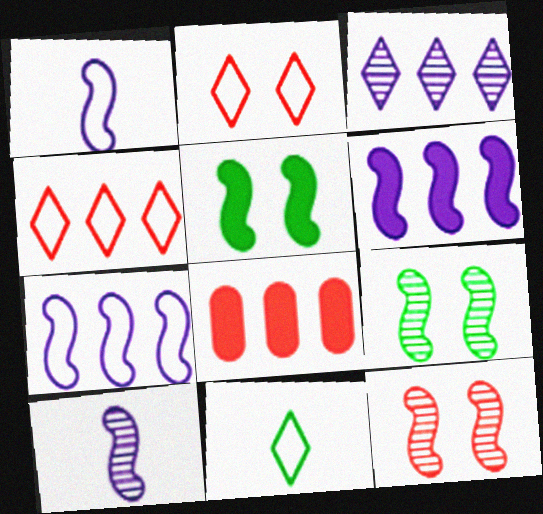[]